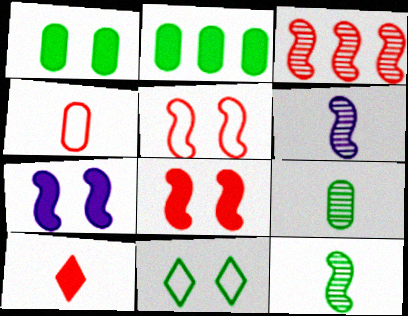[[2, 7, 10], 
[2, 11, 12]]